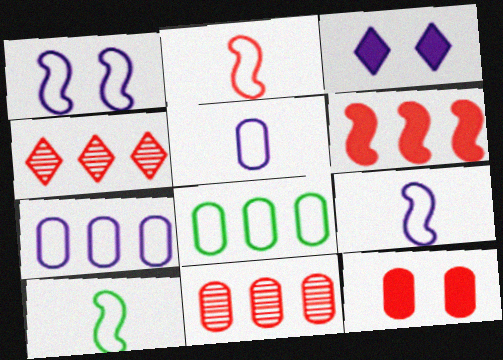[[2, 4, 12], 
[2, 9, 10], 
[3, 10, 11]]